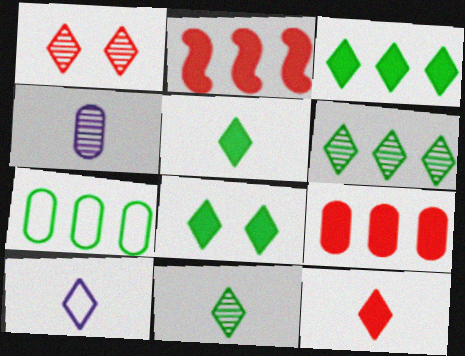[[1, 3, 10], 
[3, 5, 8], 
[10, 11, 12]]